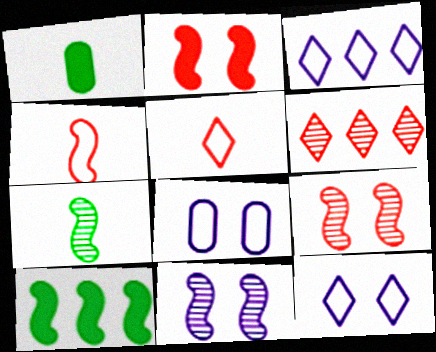[[1, 3, 9], 
[4, 10, 11]]